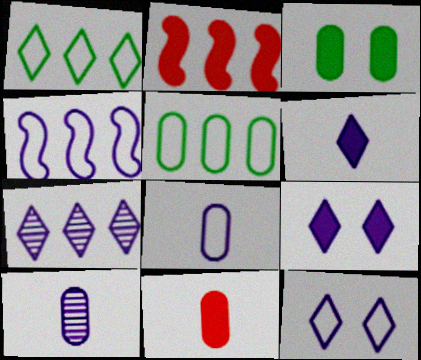[[2, 3, 6], 
[2, 5, 7], 
[4, 8, 12], 
[4, 9, 10], 
[6, 7, 12]]